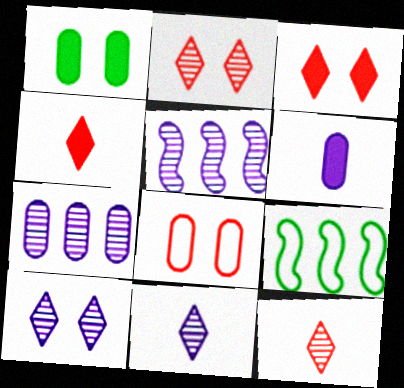[[2, 6, 9]]